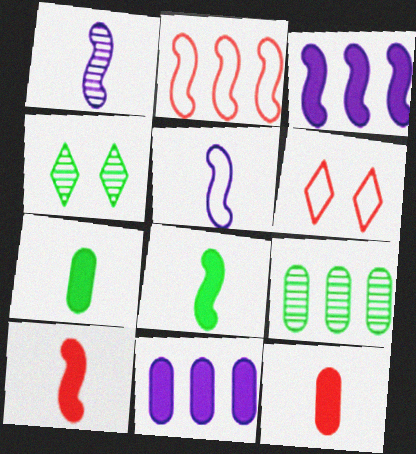[]